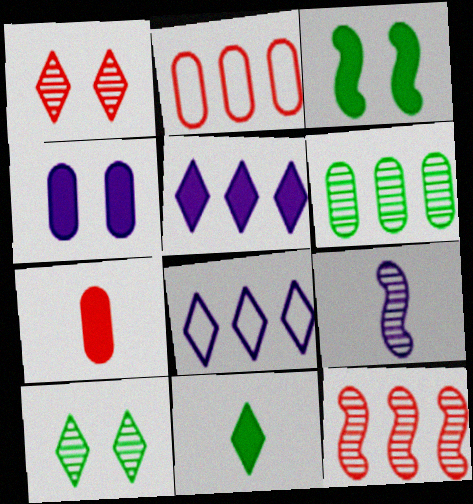[[1, 6, 9], 
[1, 8, 11], 
[3, 5, 7], 
[4, 8, 9]]